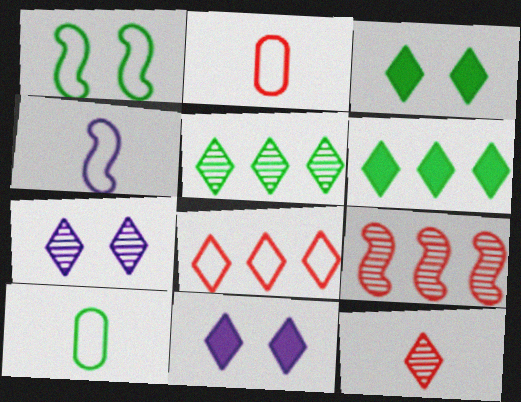[[5, 7, 12], 
[9, 10, 11]]